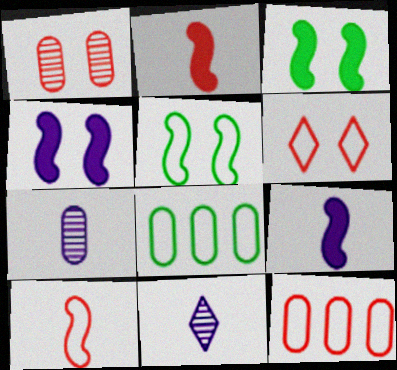[[3, 11, 12], 
[6, 10, 12]]